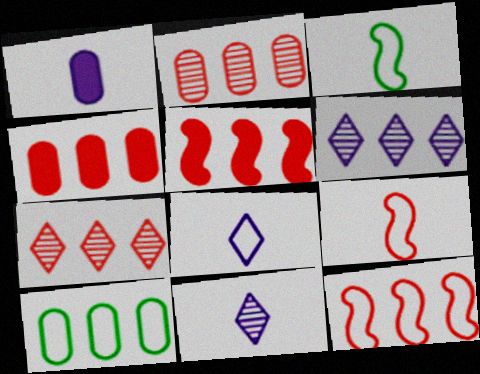[[4, 7, 12], 
[5, 6, 10]]